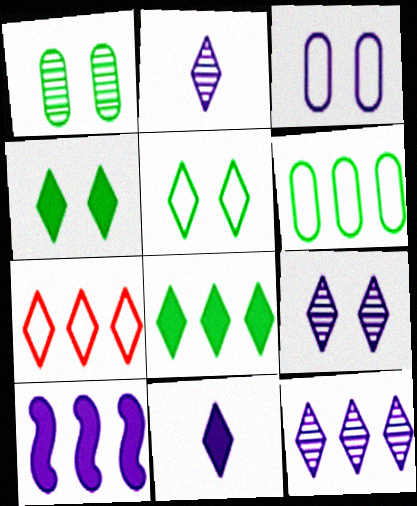[[2, 3, 10], 
[2, 4, 7], 
[2, 9, 12], 
[7, 8, 12]]